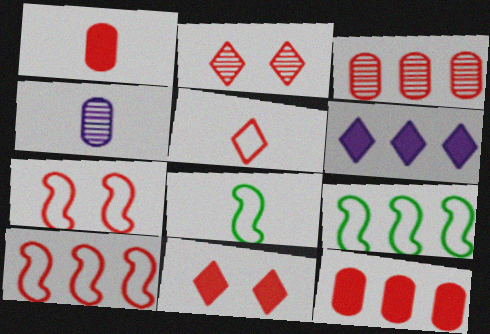[[1, 2, 10], 
[3, 6, 9], 
[4, 9, 11]]